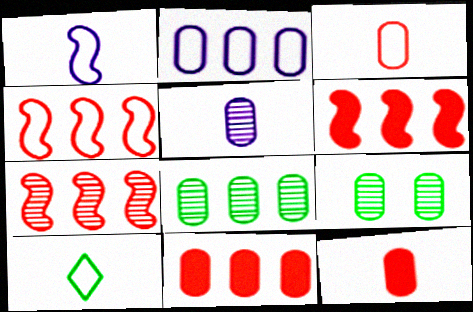[[1, 3, 10], 
[2, 8, 11], 
[2, 9, 12], 
[4, 6, 7]]